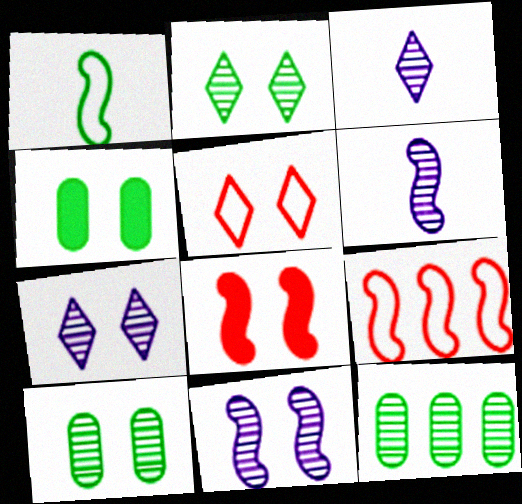[[3, 4, 9], 
[4, 5, 11]]